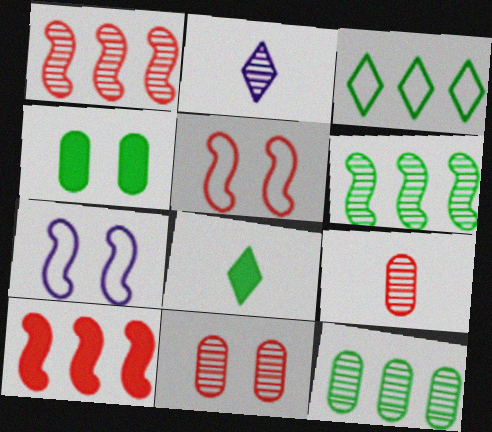[[2, 6, 11]]